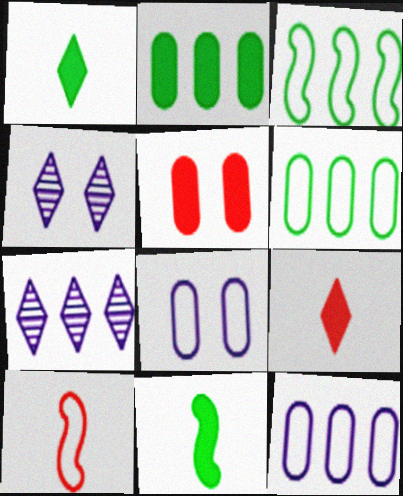[[2, 4, 10]]